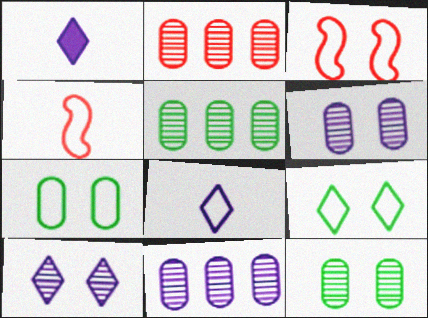[[1, 3, 5], 
[2, 5, 11]]